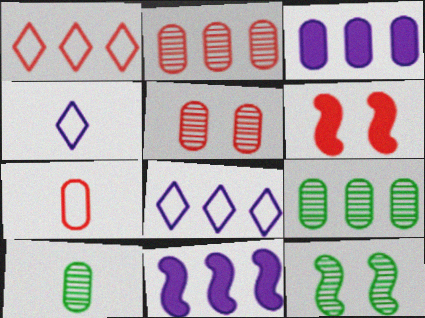[[1, 9, 11], 
[4, 6, 9], 
[6, 8, 10]]